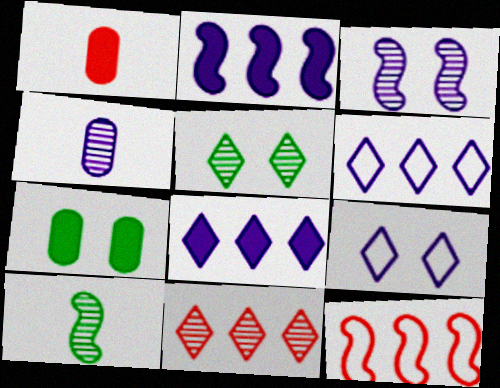[[2, 4, 9]]